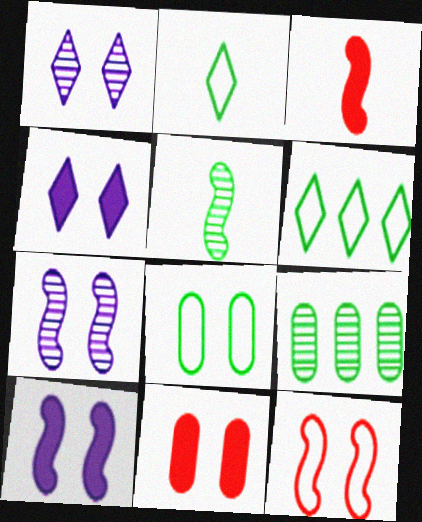[]